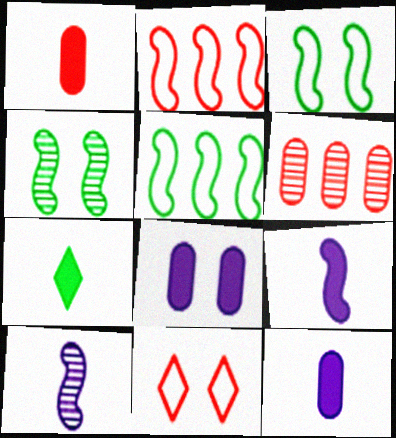[[1, 7, 9], 
[2, 4, 9], 
[4, 8, 11]]